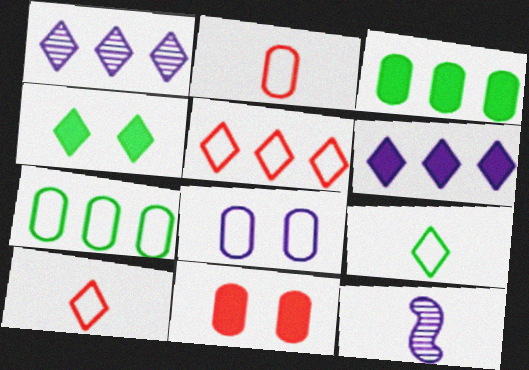[[1, 4, 10], 
[2, 7, 8], 
[6, 8, 12]]